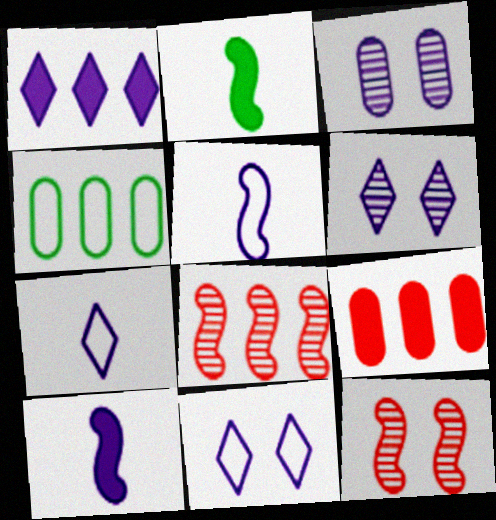[[1, 3, 5], 
[1, 4, 8], 
[1, 6, 7]]